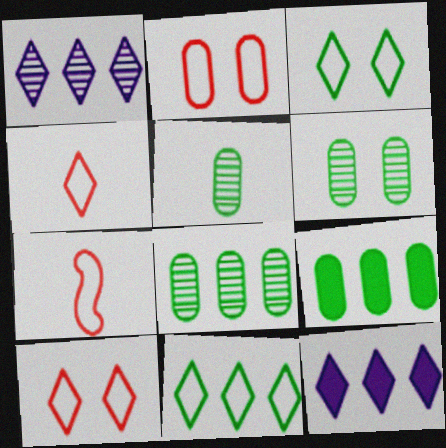[[5, 6, 8], 
[6, 7, 12]]